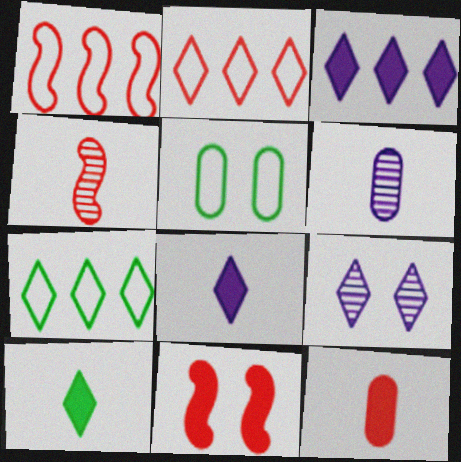[[1, 4, 11], 
[2, 9, 10], 
[3, 4, 5], 
[5, 9, 11], 
[6, 7, 11]]